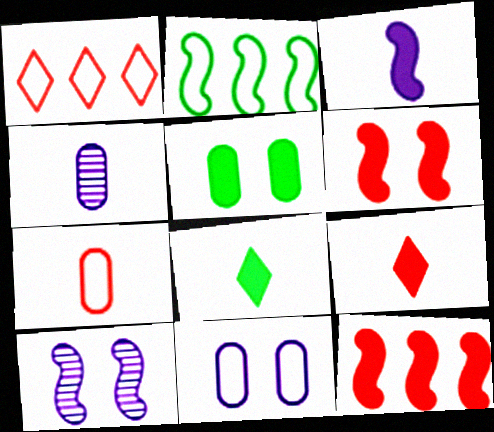[]